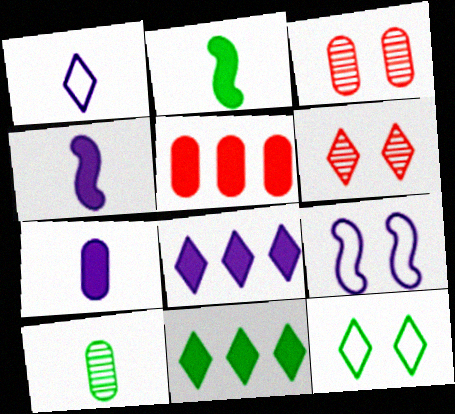[[1, 6, 11]]